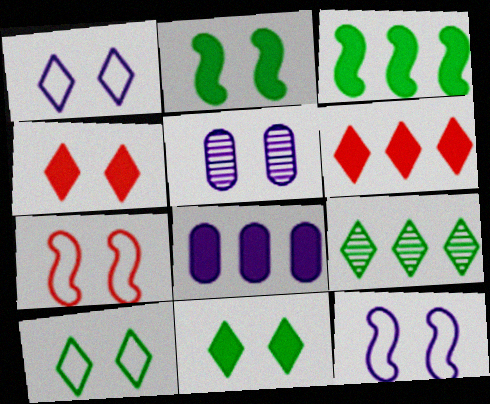[[3, 6, 8], 
[5, 7, 11]]